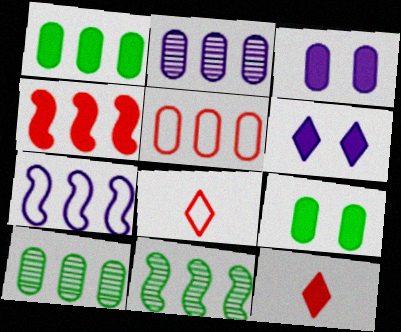[[1, 2, 5], 
[3, 8, 11], 
[4, 7, 11]]